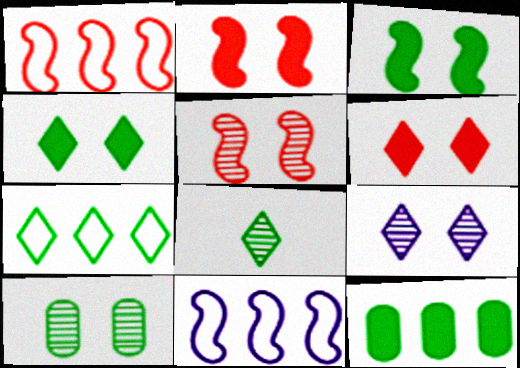[[4, 7, 8], 
[5, 9, 10]]